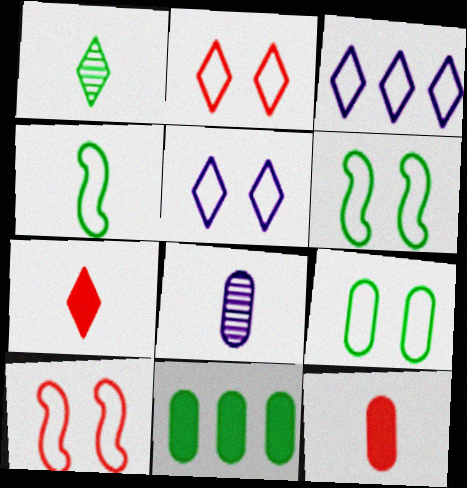[[1, 6, 11], 
[4, 7, 8], 
[5, 9, 10]]